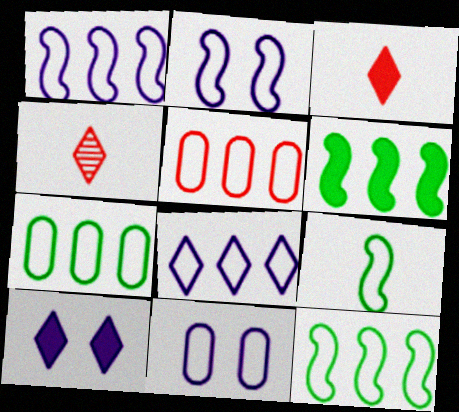[[4, 6, 11], 
[5, 8, 12]]